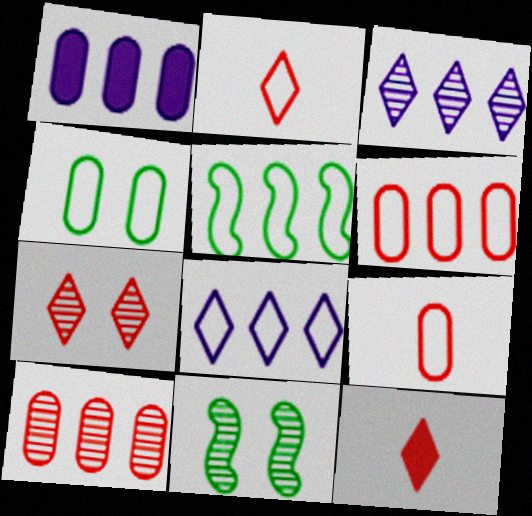[[1, 2, 11], 
[5, 6, 8]]